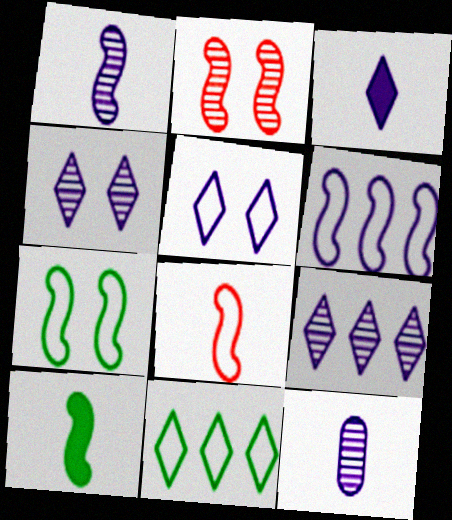[[1, 8, 10], 
[2, 6, 10], 
[3, 5, 9], 
[6, 7, 8]]